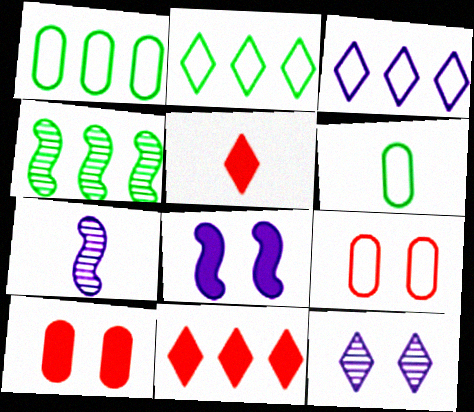[[2, 5, 12], 
[2, 7, 10], 
[5, 6, 7]]